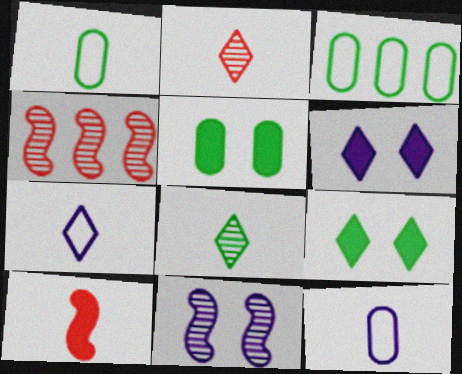[[1, 4, 6], 
[4, 5, 7], 
[4, 9, 12], 
[8, 10, 12]]